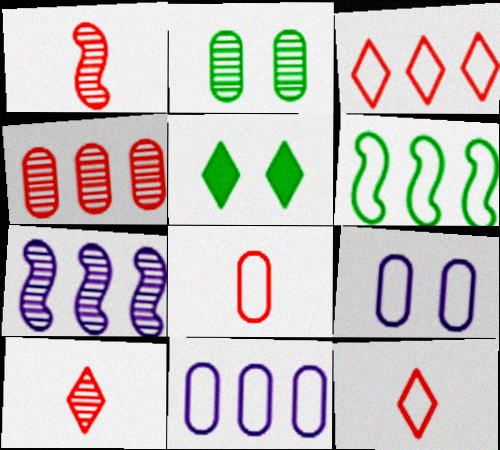[[1, 5, 11], 
[2, 7, 10], 
[3, 6, 11], 
[5, 7, 8], 
[6, 9, 12]]